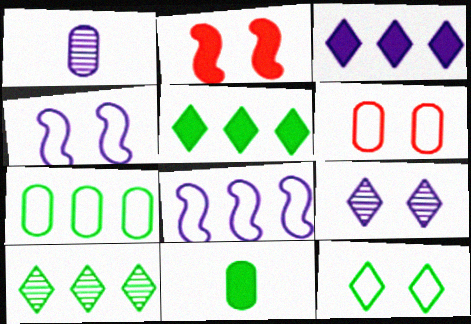[[1, 3, 4], 
[2, 3, 11], 
[4, 6, 12]]